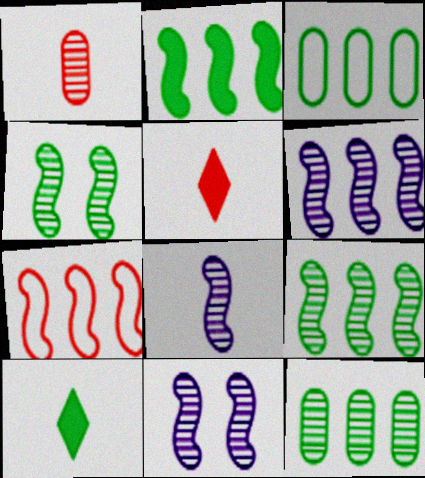[[2, 6, 7], 
[3, 4, 10], 
[3, 5, 11], 
[6, 8, 11]]